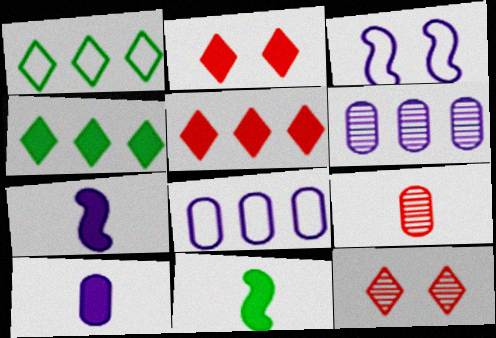[[3, 4, 9], 
[8, 11, 12]]